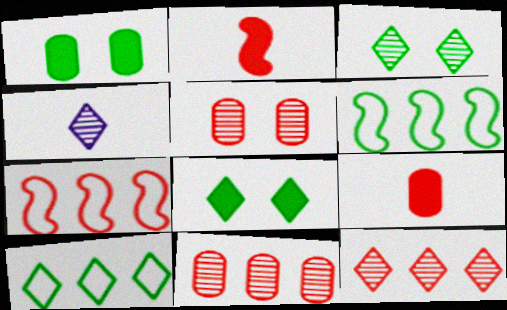[[1, 4, 7], 
[3, 4, 12]]